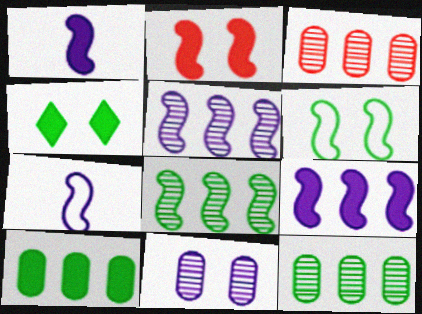[[2, 7, 8], 
[3, 4, 7]]